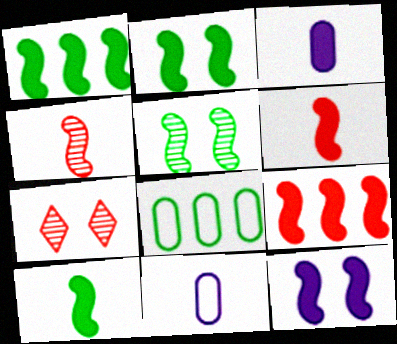[[1, 2, 10], 
[1, 6, 12], 
[1, 7, 11], 
[9, 10, 12]]